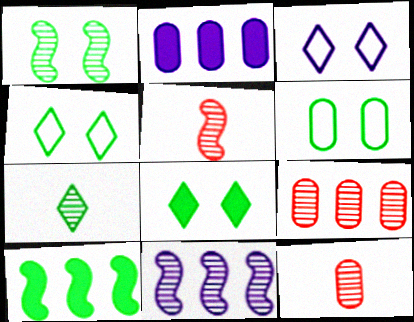[[1, 5, 11], 
[1, 6, 8], 
[2, 4, 5], 
[2, 6, 12], 
[3, 10, 12], 
[6, 7, 10]]